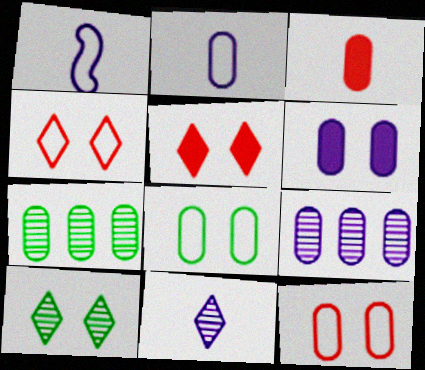[[1, 5, 7], 
[2, 6, 9], 
[3, 8, 9]]